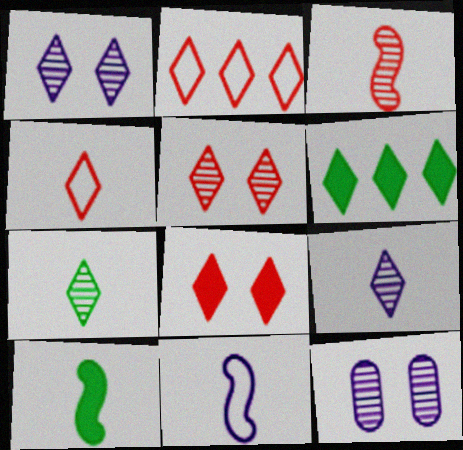[[1, 4, 6], 
[2, 10, 12], 
[3, 10, 11]]